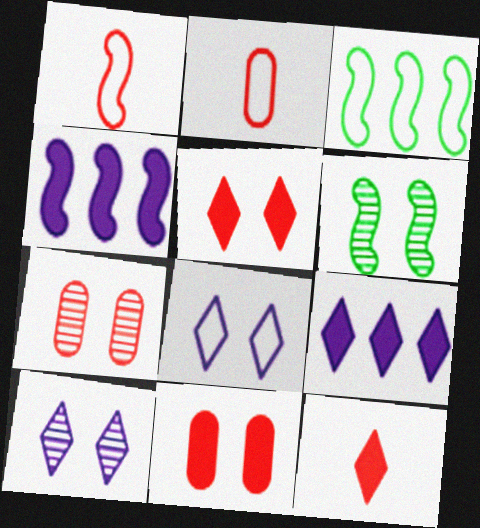[[1, 4, 6], 
[2, 3, 8], 
[2, 6, 9], 
[6, 7, 10], 
[6, 8, 11]]